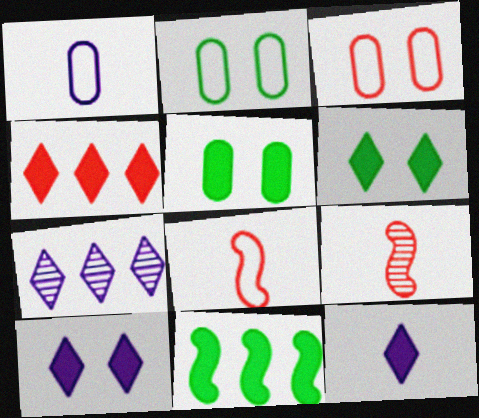[[3, 4, 9], 
[4, 6, 12], 
[5, 7, 8]]